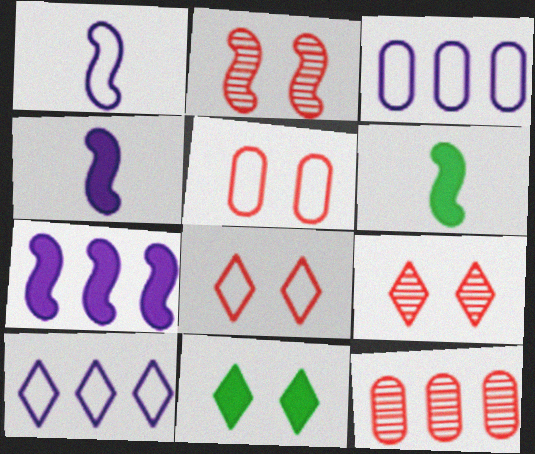[[1, 11, 12], 
[3, 6, 9]]